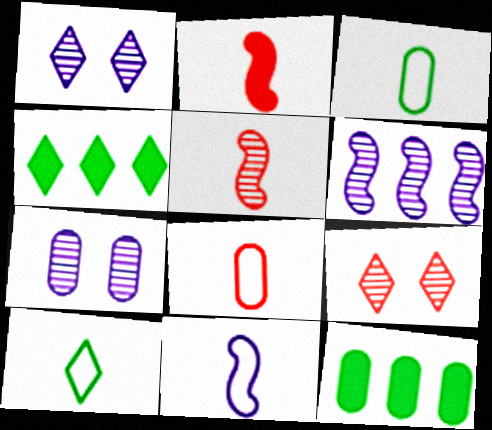[[7, 8, 12], 
[8, 10, 11], 
[9, 11, 12]]